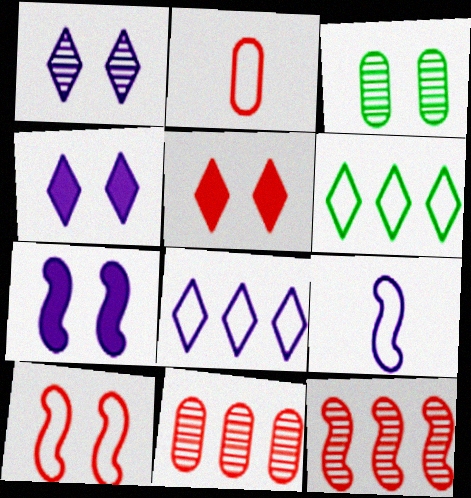[[2, 5, 12], 
[3, 4, 10]]